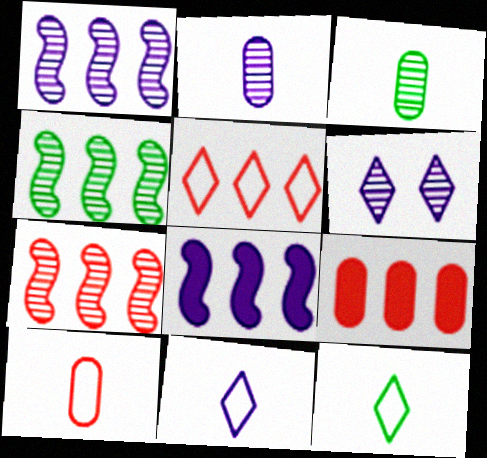[[1, 2, 6], 
[1, 4, 7], 
[3, 6, 7], 
[5, 7, 9]]